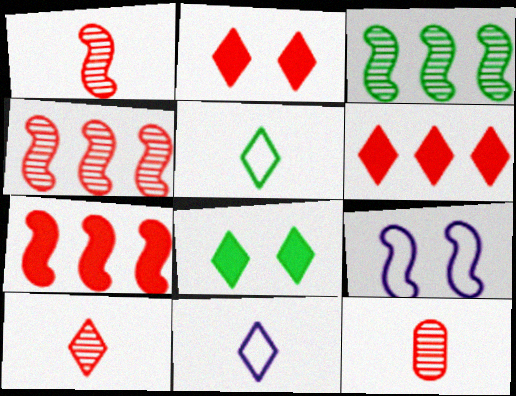[[1, 10, 12]]